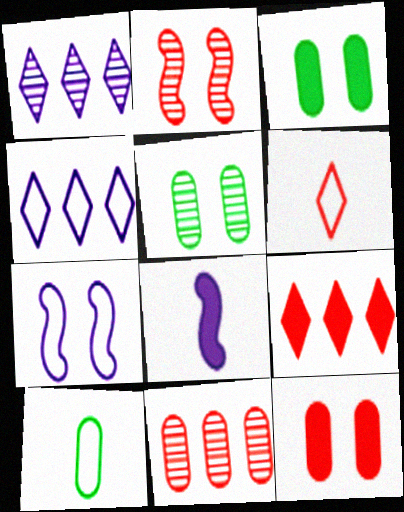[[3, 8, 9]]